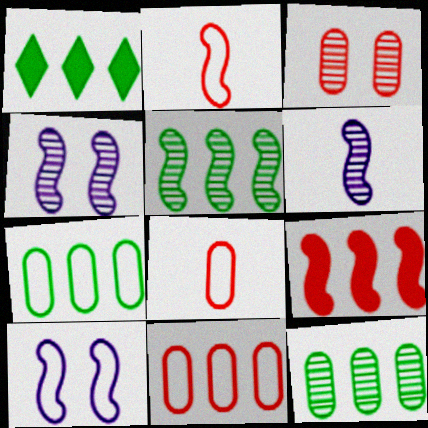[[1, 4, 8], 
[1, 5, 7]]